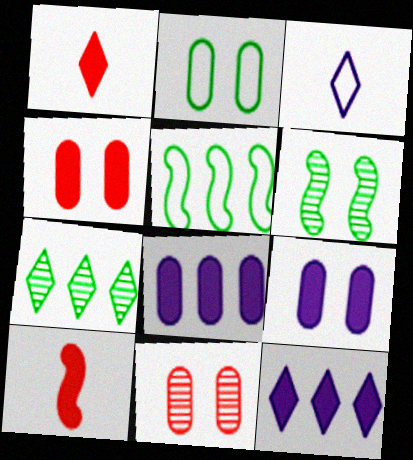[[2, 9, 11]]